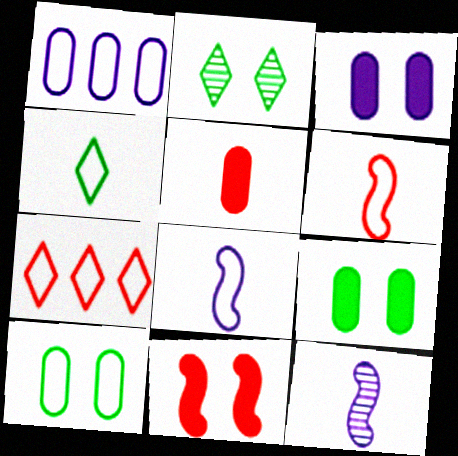[[4, 5, 12], 
[7, 8, 10], 
[7, 9, 12]]